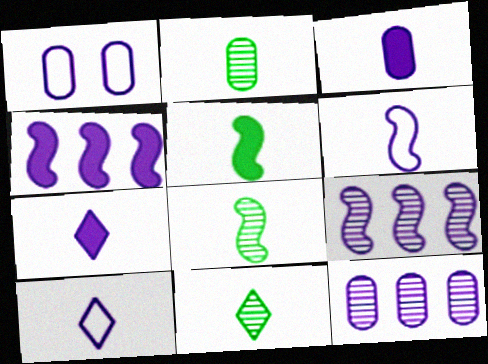[[1, 3, 12], 
[1, 7, 9], 
[2, 8, 11]]